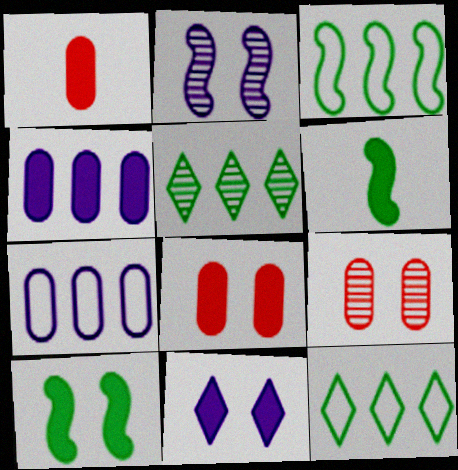[[1, 2, 12], 
[8, 10, 11]]